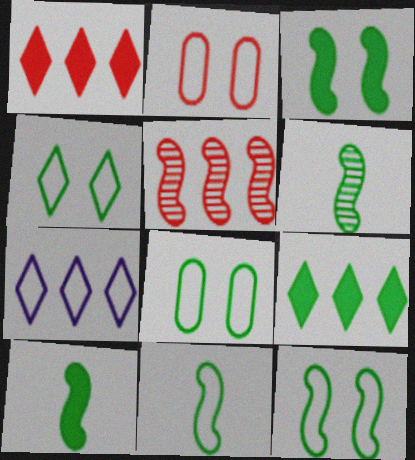[[2, 7, 11], 
[4, 8, 12], 
[6, 8, 9], 
[6, 10, 11]]